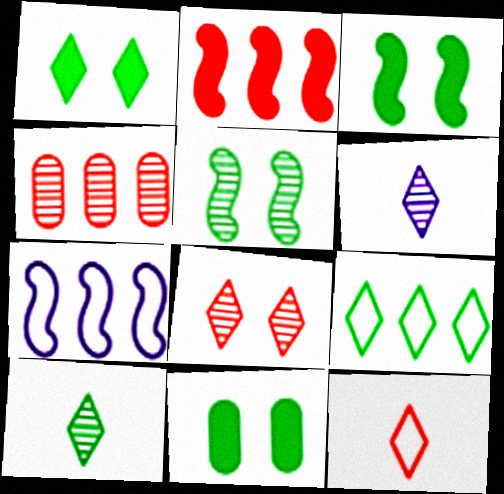[[1, 3, 11], 
[1, 9, 10], 
[4, 5, 6]]